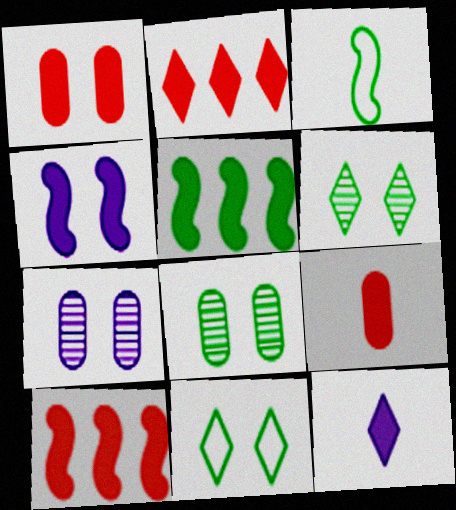[[1, 5, 12], 
[2, 3, 7]]